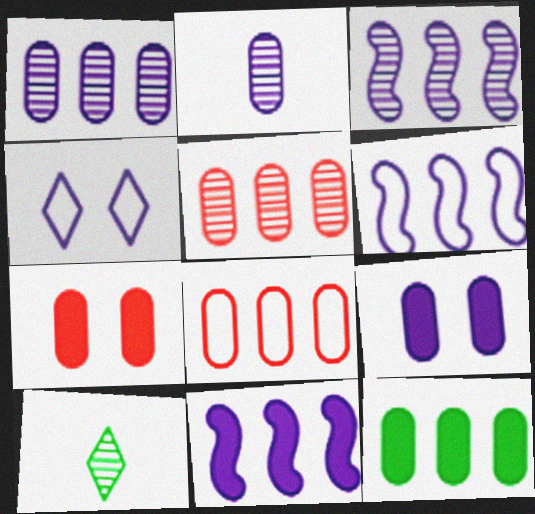[[1, 8, 12], 
[2, 4, 11], 
[3, 6, 11], 
[6, 7, 10]]